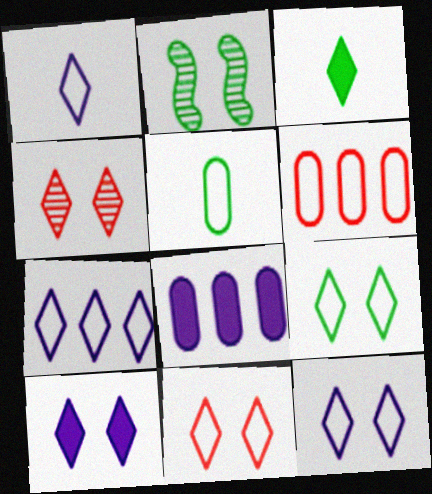[[1, 7, 12], 
[3, 4, 7], 
[4, 9, 10], 
[9, 11, 12]]